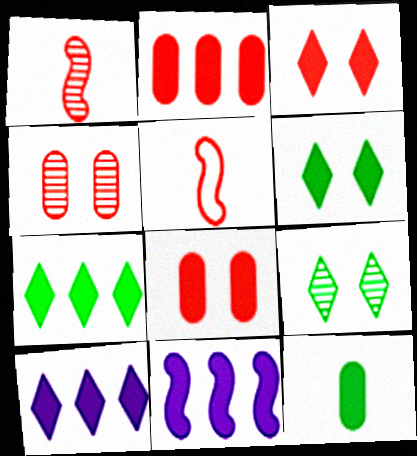[[2, 7, 11], 
[3, 11, 12]]